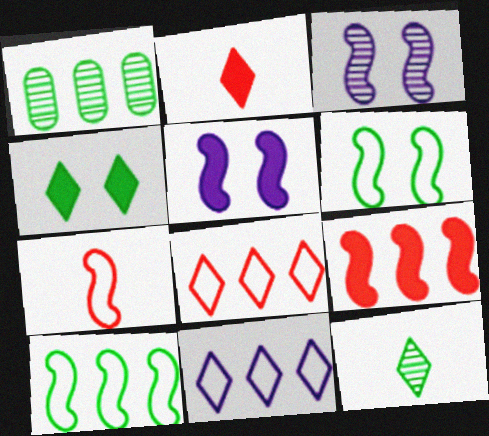[[1, 9, 11]]